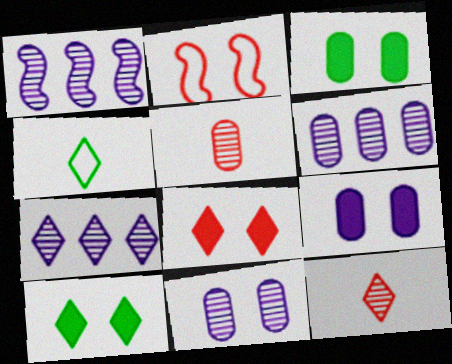[[1, 6, 7], 
[2, 10, 11], 
[4, 7, 8]]